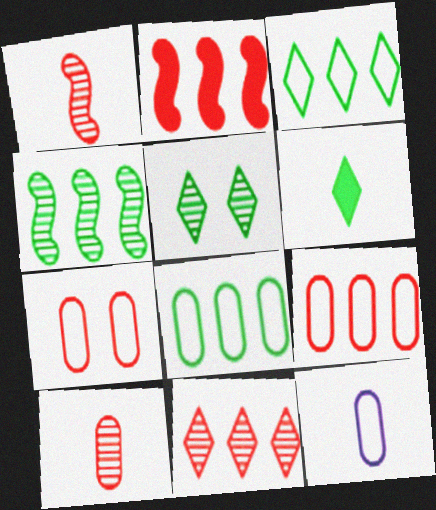[[1, 6, 12], 
[2, 5, 12], 
[2, 9, 11], 
[3, 5, 6], 
[7, 8, 12]]